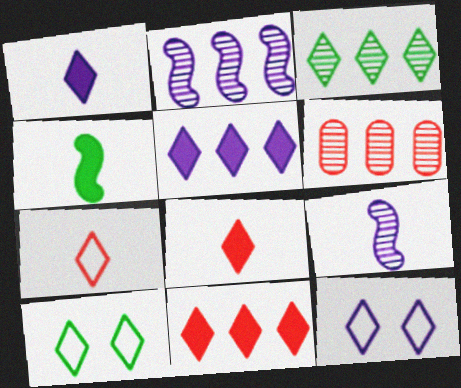[[2, 3, 6], 
[3, 8, 12], 
[4, 6, 12]]